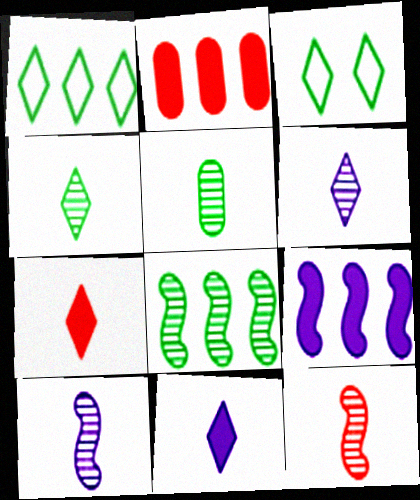[[2, 3, 10], 
[5, 6, 12]]